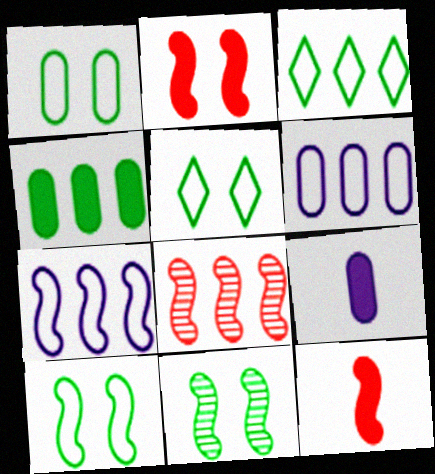[[1, 5, 10], 
[5, 8, 9], 
[7, 11, 12]]